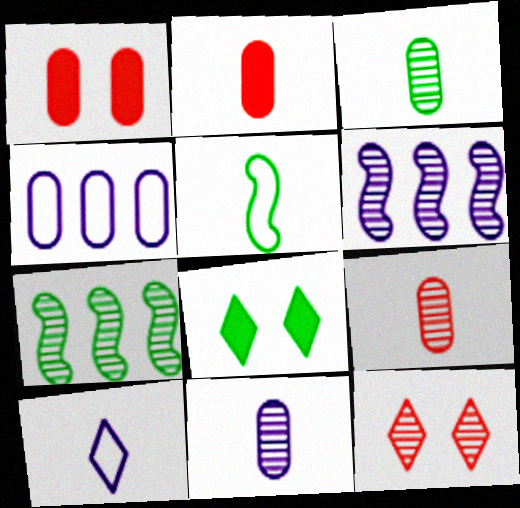[[1, 3, 4], 
[1, 7, 10], 
[3, 6, 12], 
[3, 9, 11], 
[7, 11, 12]]